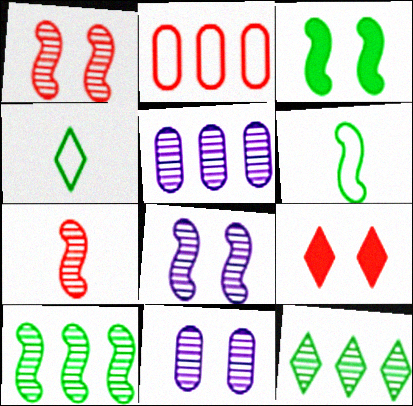[[2, 7, 9], 
[3, 6, 10], 
[5, 6, 9], 
[7, 8, 10], 
[7, 11, 12]]